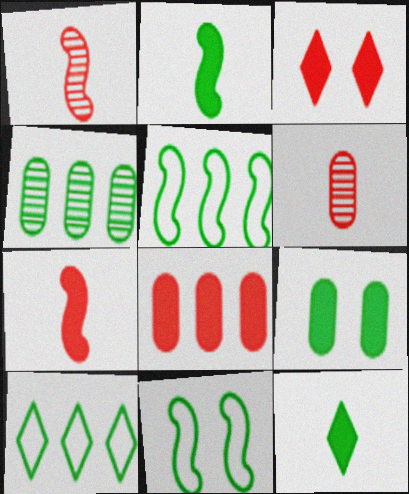[[3, 7, 8], 
[4, 11, 12]]